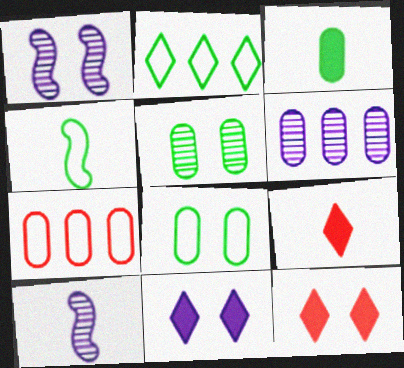[[1, 8, 12], 
[2, 4, 8], 
[4, 6, 12]]